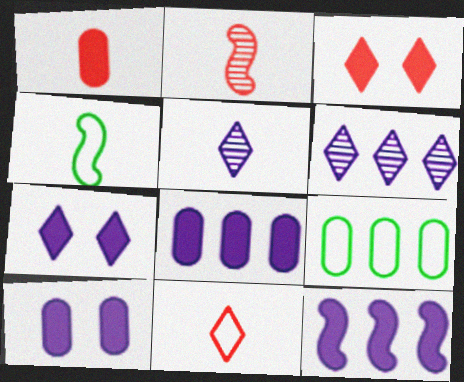[[1, 2, 11], 
[1, 4, 5], 
[2, 7, 9]]